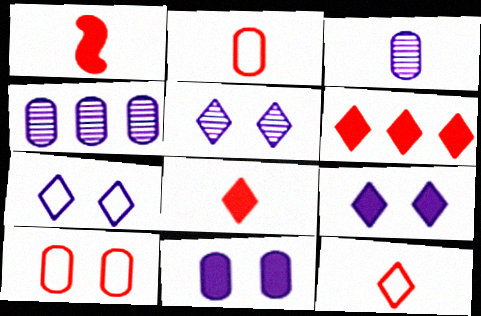[[5, 7, 9]]